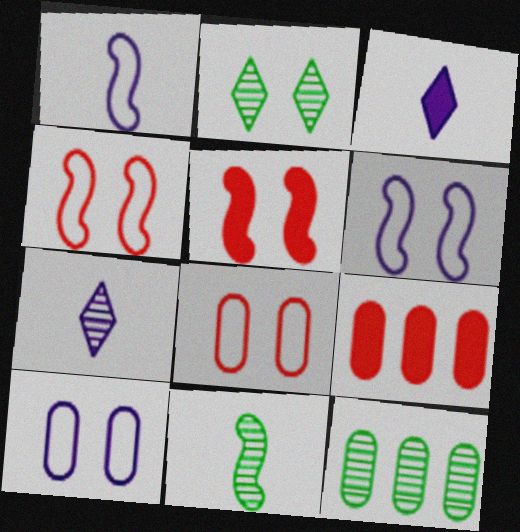[[1, 2, 9], 
[2, 5, 10], 
[2, 11, 12], 
[3, 4, 12]]